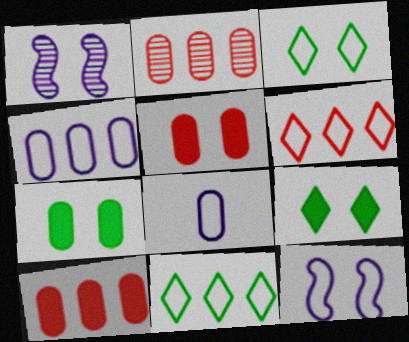[[1, 3, 5], 
[2, 7, 8]]